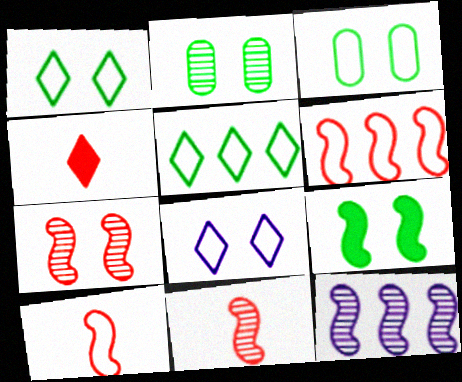[[1, 2, 9], 
[3, 4, 12], 
[9, 10, 12]]